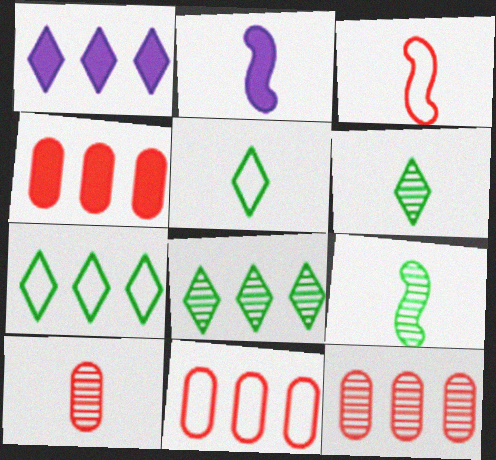[[2, 3, 9], 
[2, 5, 10], 
[4, 11, 12]]